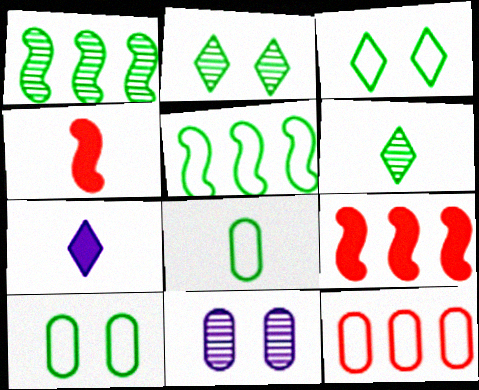[[3, 5, 8]]